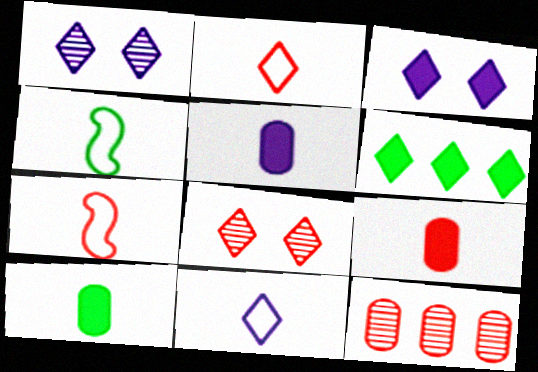[[1, 2, 6], 
[3, 4, 12], 
[5, 9, 10], 
[6, 8, 11]]